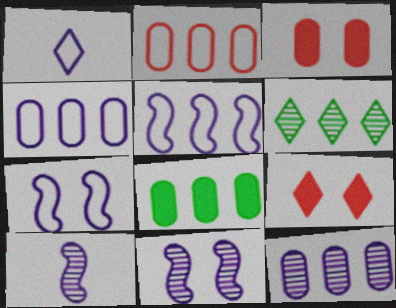[[1, 4, 7], 
[1, 6, 9], 
[2, 8, 12]]